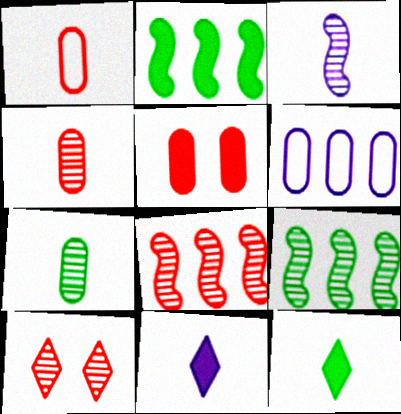[[1, 3, 12], 
[2, 5, 11], 
[4, 8, 10], 
[5, 6, 7]]